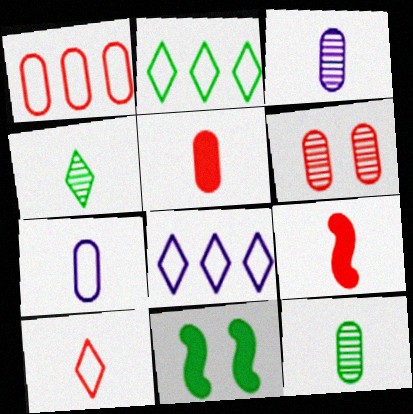[[1, 5, 6], 
[2, 11, 12], 
[4, 7, 9], 
[5, 7, 12]]